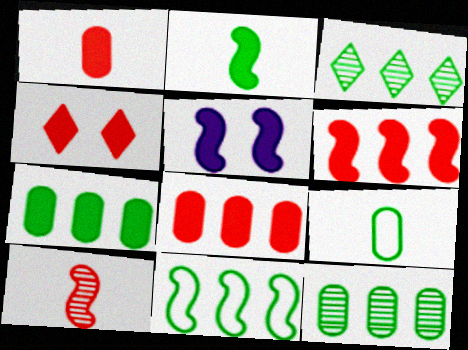[[1, 4, 6], 
[2, 5, 6], 
[3, 7, 11], 
[5, 10, 11]]